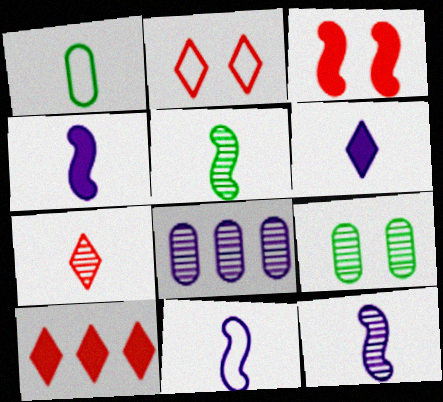[[1, 4, 7], 
[2, 7, 10], 
[4, 11, 12], 
[9, 10, 11]]